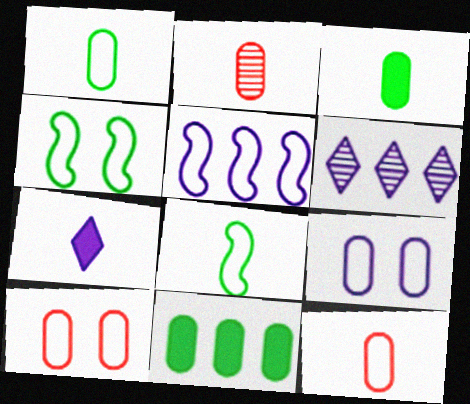[[2, 7, 8], 
[2, 9, 11]]